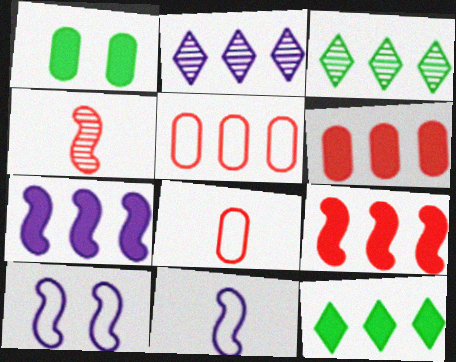[[3, 5, 7], 
[6, 7, 12]]